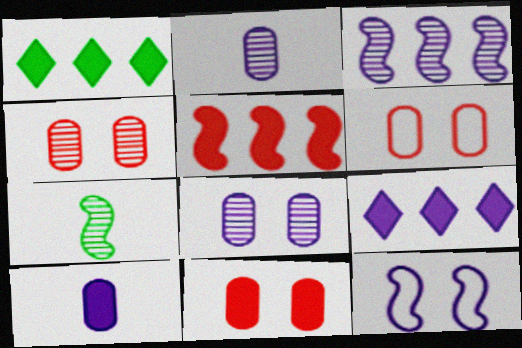[[2, 9, 12], 
[4, 6, 11], 
[5, 7, 12], 
[6, 7, 9]]